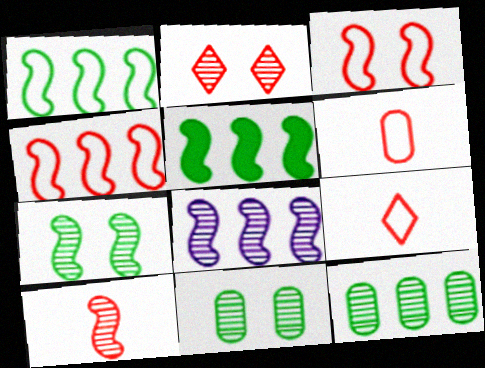[[4, 5, 8], 
[7, 8, 10]]